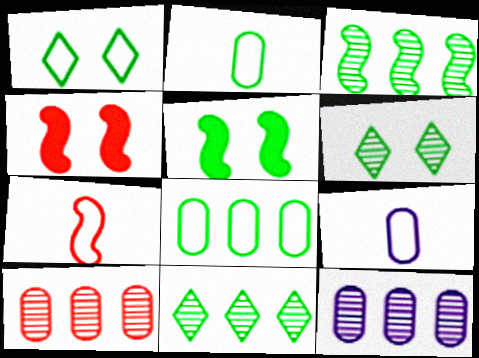[[2, 5, 11], 
[4, 9, 11]]